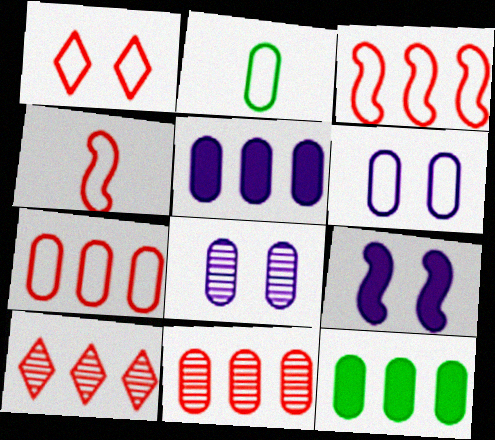[[1, 4, 7], 
[2, 6, 7], 
[2, 9, 10]]